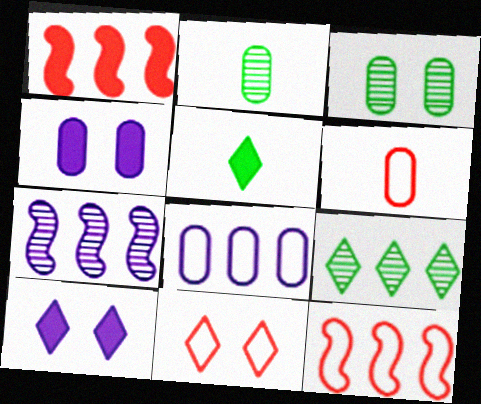[[1, 4, 5], 
[1, 8, 9], 
[2, 10, 12], 
[6, 11, 12]]